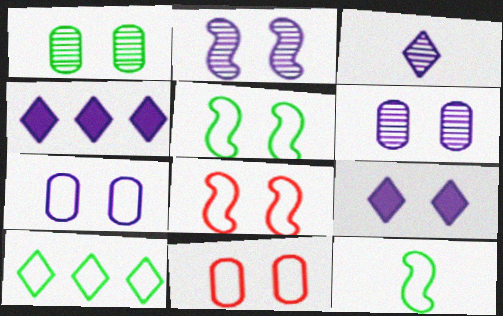[[1, 8, 9], 
[2, 7, 9]]